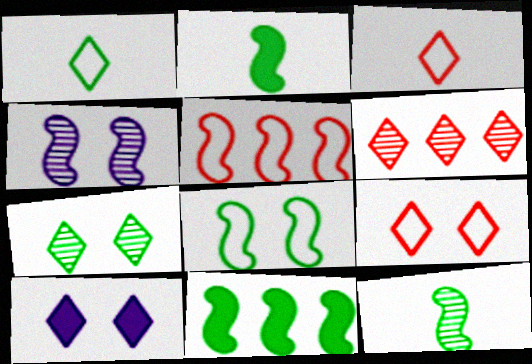[[1, 6, 10], 
[2, 4, 5], 
[7, 9, 10], 
[8, 11, 12]]